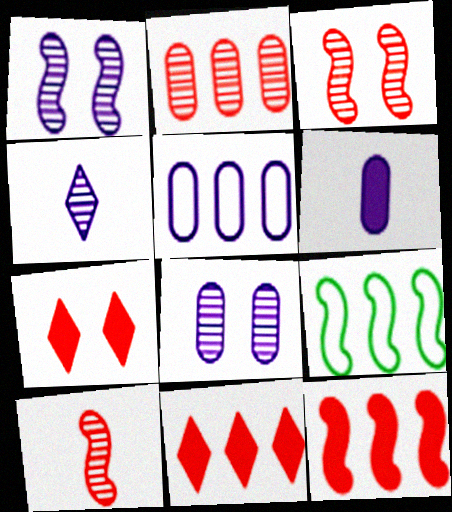[[5, 6, 8]]